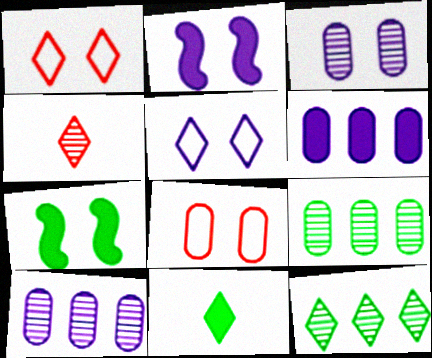[[1, 3, 7], 
[2, 3, 5]]